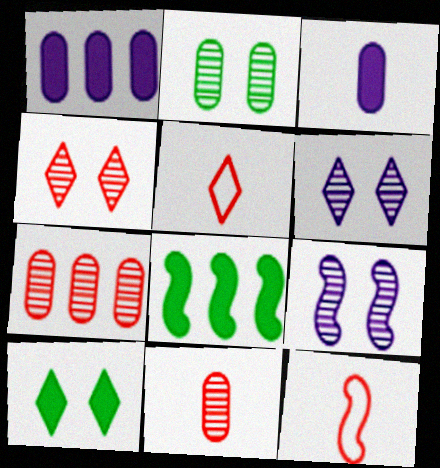[[2, 4, 9], 
[8, 9, 12]]